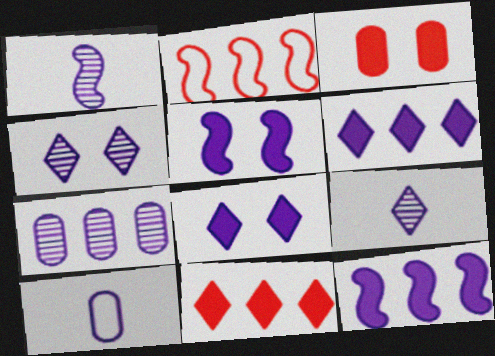[[1, 4, 7], 
[4, 10, 12]]